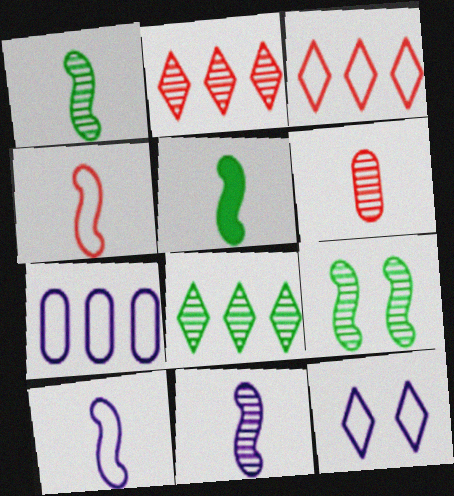[[4, 5, 11], 
[7, 10, 12]]